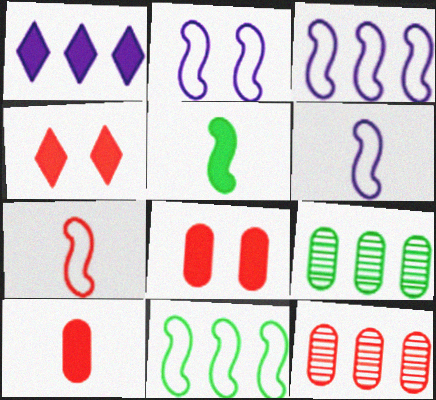[[1, 5, 8], 
[1, 11, 12], 
[2, 3, 6], 
[2, 7, 11], 
[4, 6, 9], 
[4, 7, 12]]